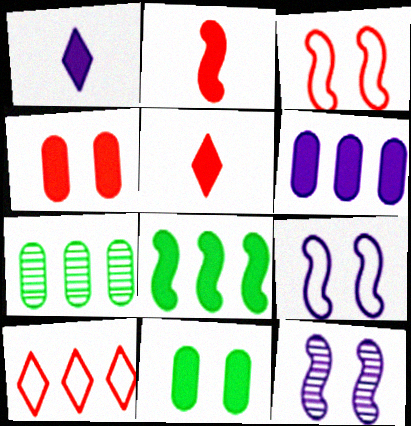[[1, 3, 7], 
[1, 4, 8], 
[5, 7, 9]]